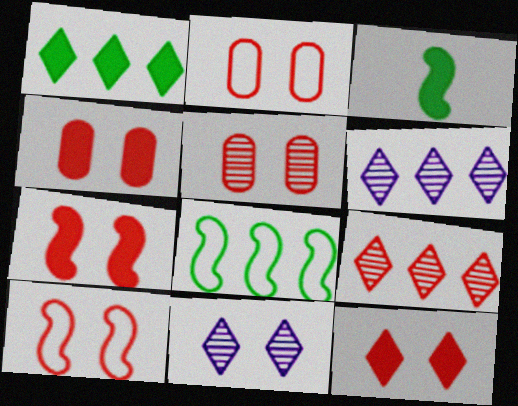[[2, 3, 6], 
[2, 4, 5], 
[4, 7, 12], 
[5, 10, 12]]